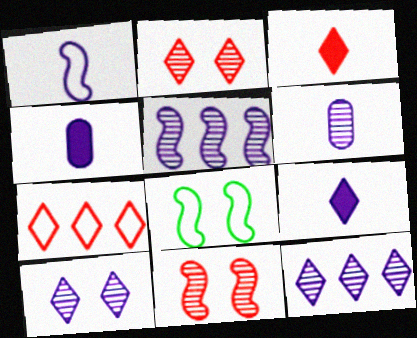[[1, 6, 9], 
[2, 3, 7], 
[5, 6, 10]]